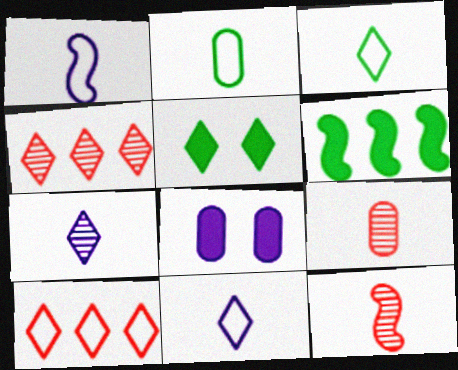[[4, 5, 11], 
[5, 7, 10]]